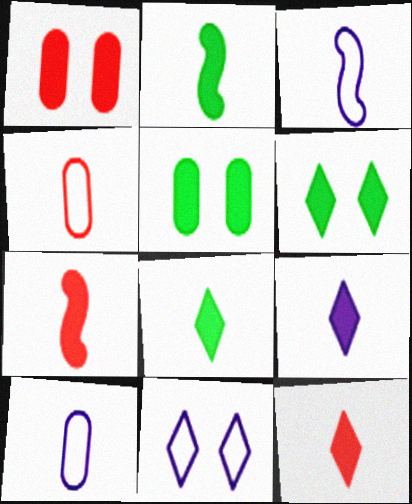[[8, 9, 12]]